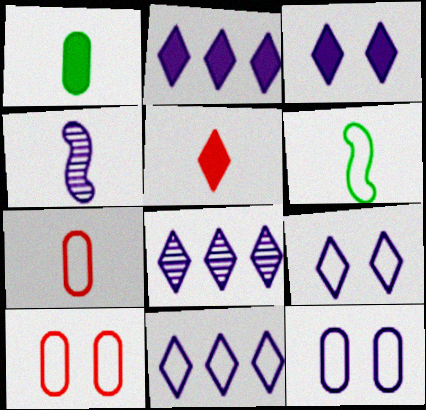[[2, 4, 12], 
[2, 8, 11], 
[6, 10, 11]]